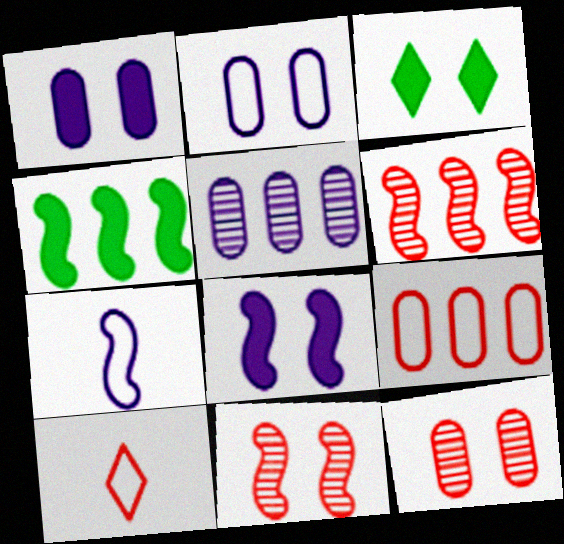[[2, 3, 11], 
[4, 7, 11]]